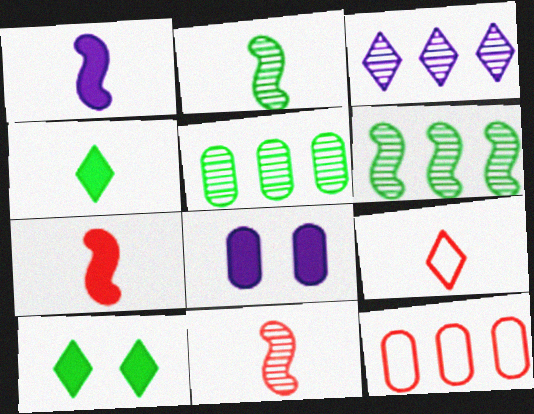[[3, 9, 10], 
[6, 8, 9]]